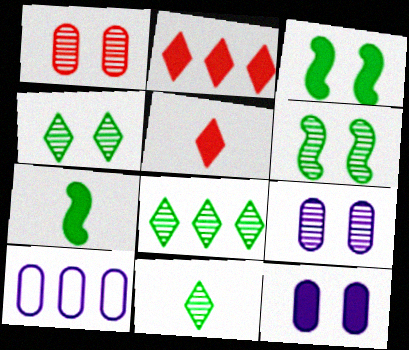[[2, 7, 12], 
[4, 8, 11], 
[5, 6, 10]]